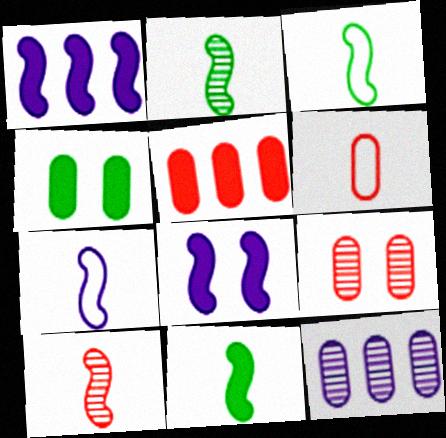[[2, 3, 11], 
[4, 6, 12], 
[5, 6, 9], 
[7, 10, 11]]